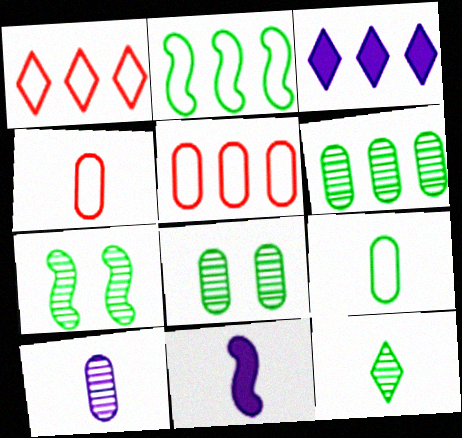[[1, 8, 11], 
[3, 4, 7], 
[4, 11, 12], 
[6, 7, 12]]